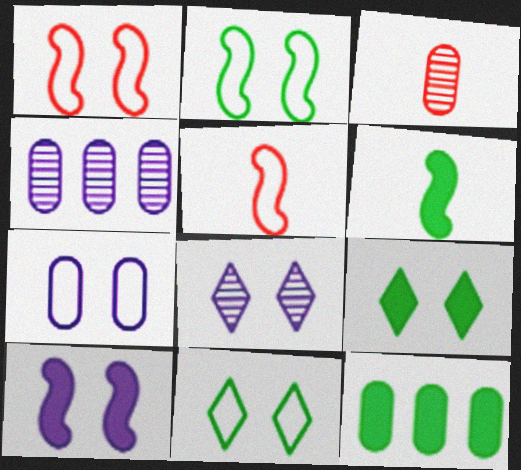[[1, 7, 11], 
[3, 7, 12], 
[4, 5, 9], 
[5, 8, 12], 
[6, 9, 12], 
[7, 8, 10]]